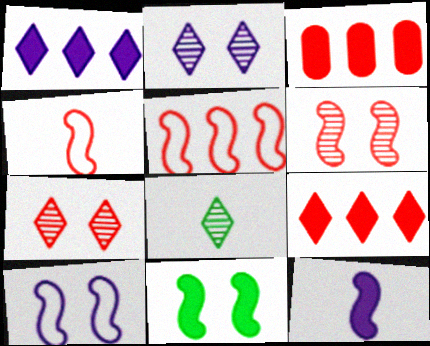[[3, 4, 7], 
[3, 8, 10], 
[6, 10, 11]]